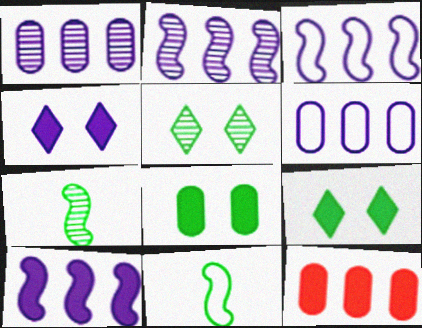[[2, 3, 10]]